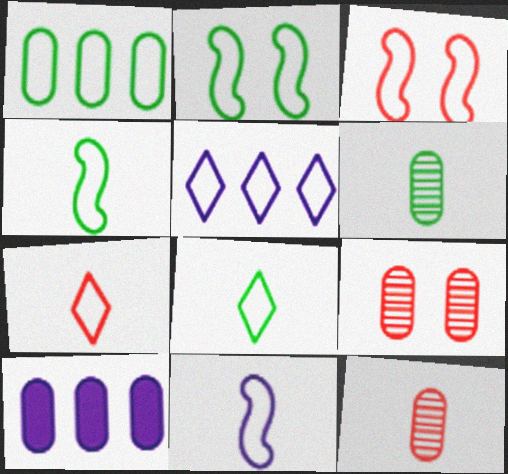[[1, 2, 8]]